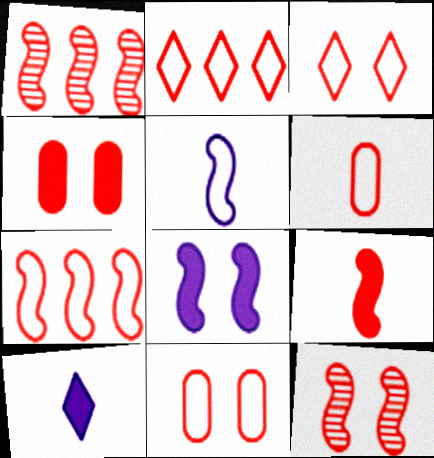[[3, 4, 12], 
[3, 6, 7], 
[7, 9, 12]]